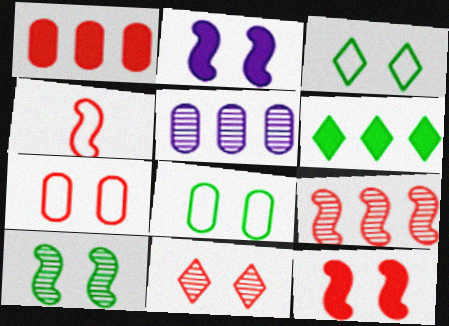[[1, 4, 11], 
[2, 8, 11], 
[4, 9, 12], 
[7, 11, 12]]